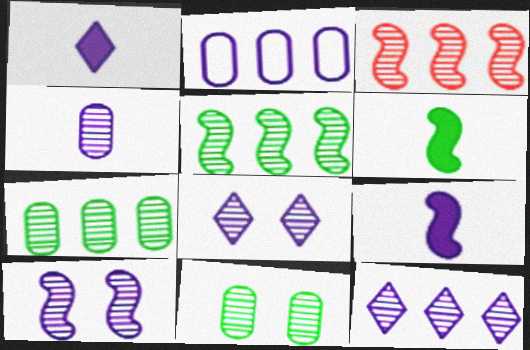[[1, 2, 10], 
[2, 8, 9], 
[3, 7, 12], 
[4, 10, 12]]